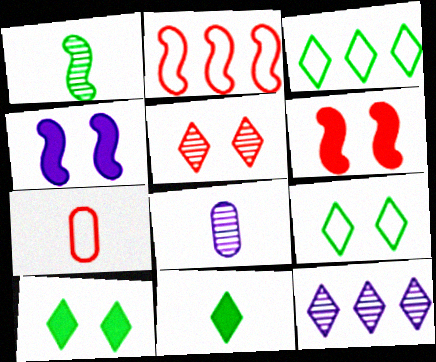[[1, 2, 4], 
[2, 8, 10], 
[3, 6, 8]]